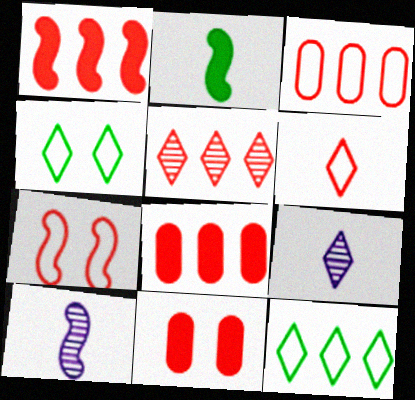[[1, 3, 5], 
[3, 6, 7], 
[4, 8, 10], 
[10, 11, 12]]